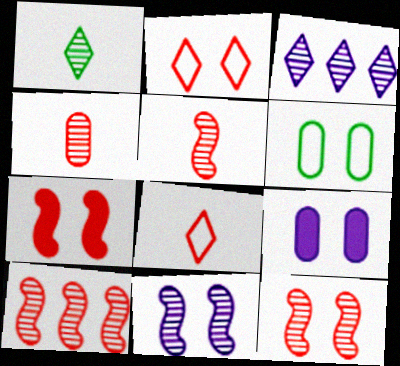[[5, 10, 12]]